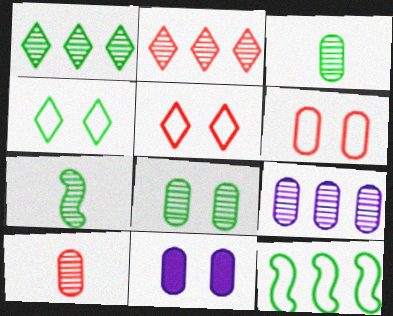[[1, 7, 8], 
[6, 8, 11], 
[8, 9, 10]]